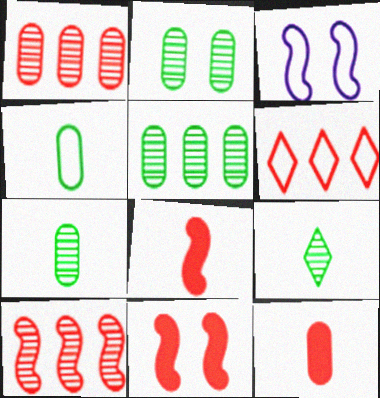[[2, 5, 7], 
[3, 4, 6]]